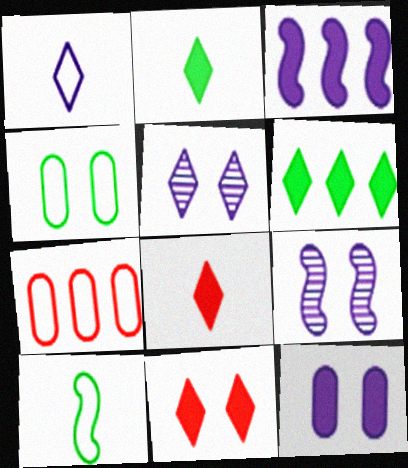[[2, 7, 9], 
[4, 9, 11]]